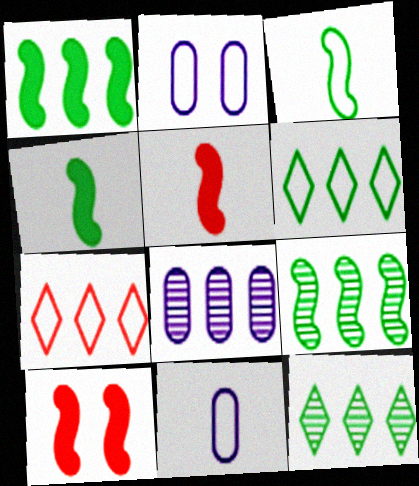[[1, 7, 8], 
[2, 3, 7], 
[2, 5, 12], 
[10, 11, 12]]